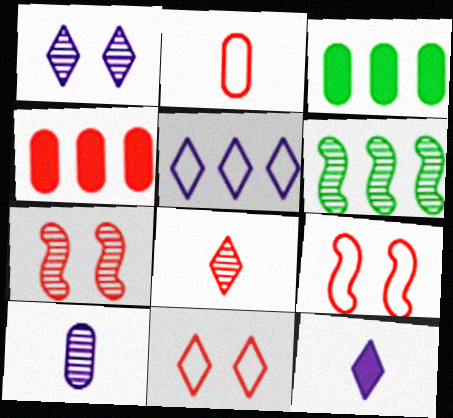[[1, 5, 12], 
[4, 5, 6], 
[4, 8, 9]]